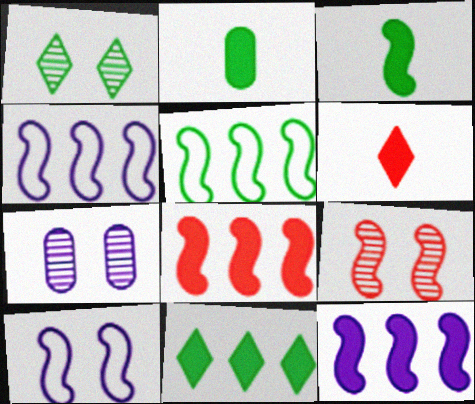[[1, 2, 5], 
[1, 7, 9], 
[3, 4, 9], 
[5, 6, 7]]